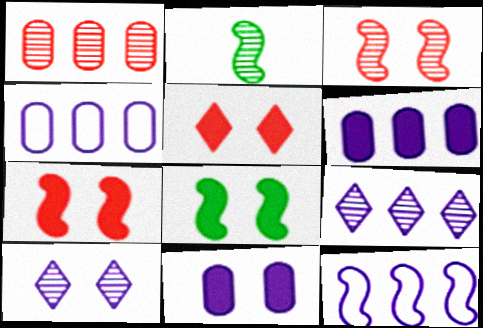[[1, 2, 10], 
[2, 4, 5], 
[2, 7, 12], 
[5, 8, 11], 
[6, 9, 12]]